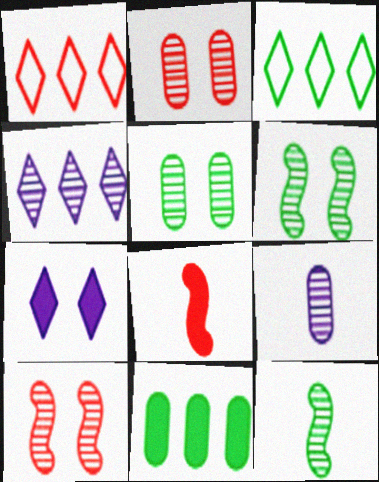[[1, 2, 8], 
[2, 4, 12], 
[7, 8, 11]]